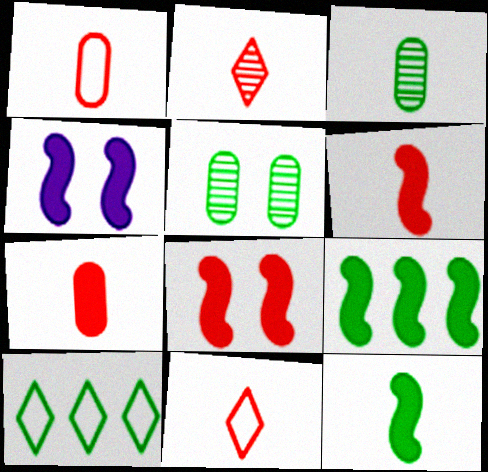[[1, 2, 6], 
[4, 6, 9], 
[5, 10, 12]]